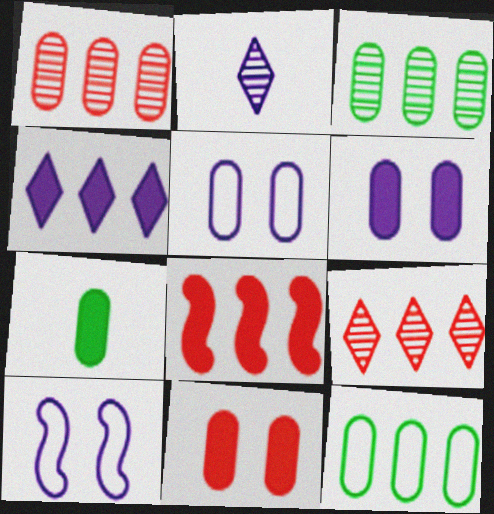[[1, 5, 7], 
[7, 9, 10]]